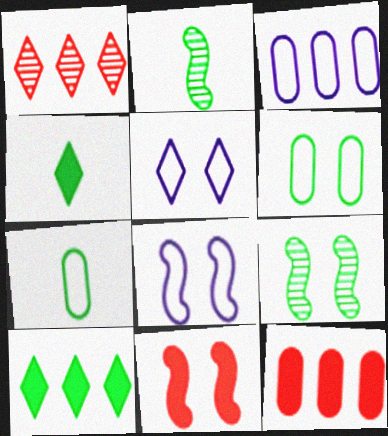[[1, 4, 5], 
[2, 4, 7], 
[2, 5, 12], 
[2, 6, 10], 
[7, 9, 10], 
[8, 9, 11]]